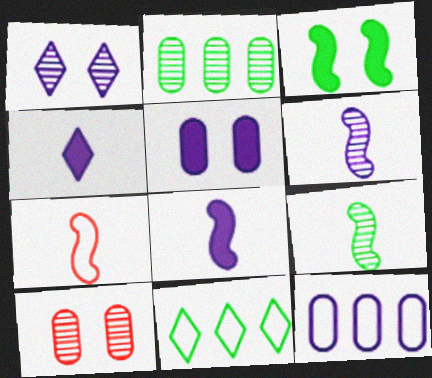[[1, 8, 12], 
[7, 8, 9], 
[8, 10, 11]]